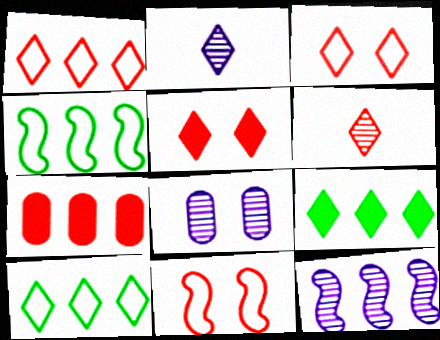[[1, 5, 6], 
[2, 3, 9], 
[2, 5, 10], 
[2, 8, 12], 
[6, 7, 11], 
[7, 10, 12]]